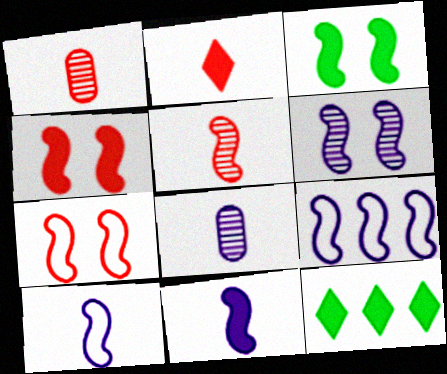[[3, 5, 9], 
[3, 6, 7], 
[6, 9, 11], 
[7, 8, 12]]